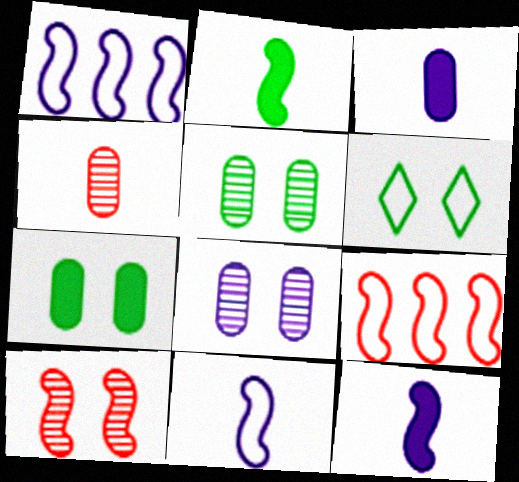[[1, 2, 10]]